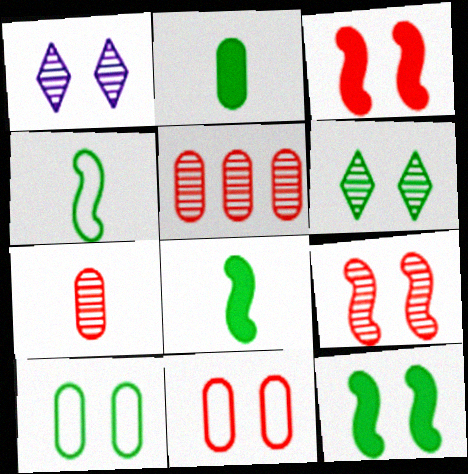[[1, 3, 10], 
[1, 11, 12], 
[6, 10, 12]]